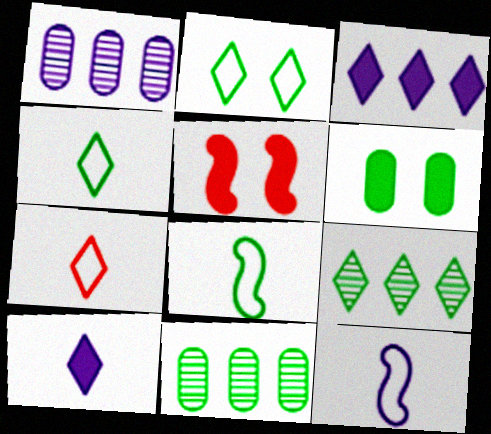[[1, 4, 5], 
[6, 8, 9]]